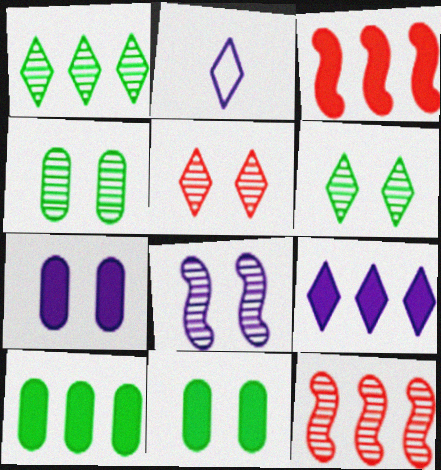[[2, 3, 4], 
[2, 11, 12], 
[3, 9, 10], 
[4, 5, 8]]